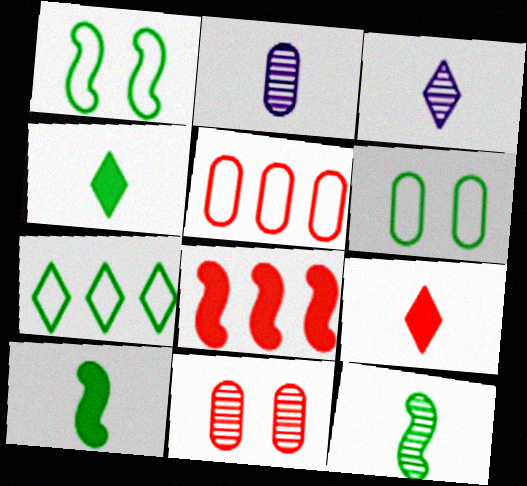[[3, 6, 8]]